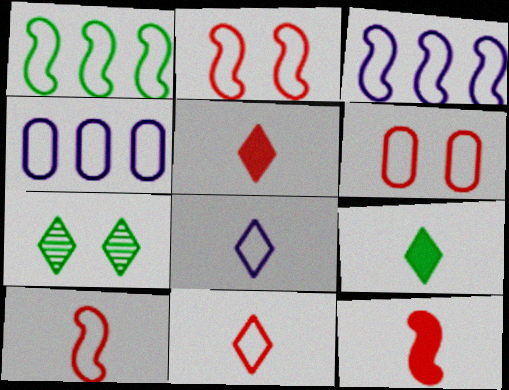[[1, 6, 8], 
[4, 7, 12]]